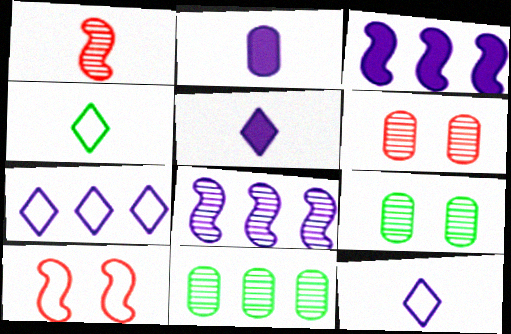[[1, 2, 4], 
[3, 4, 6], 
[5, 10, 11]]